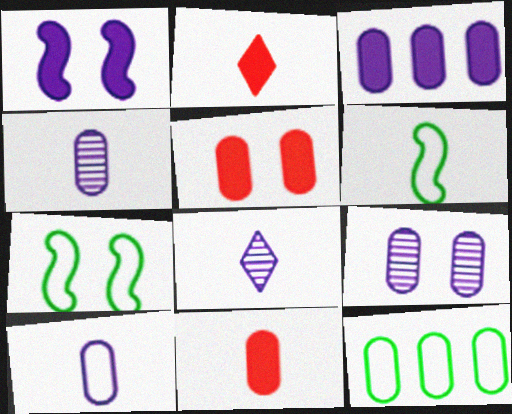[[2, 4, 6], 
[3, 9, 10], 
[4, 5, 12], 
[6, 8, 11], 
[9, 11, 12]]